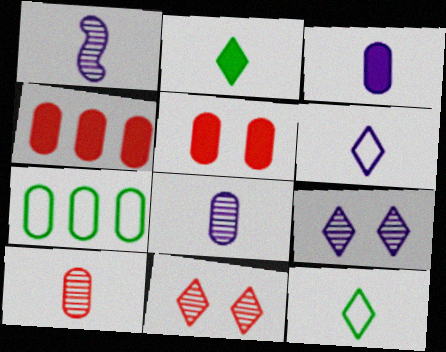[[1, 3, 6], 
[5, 7, 8]]